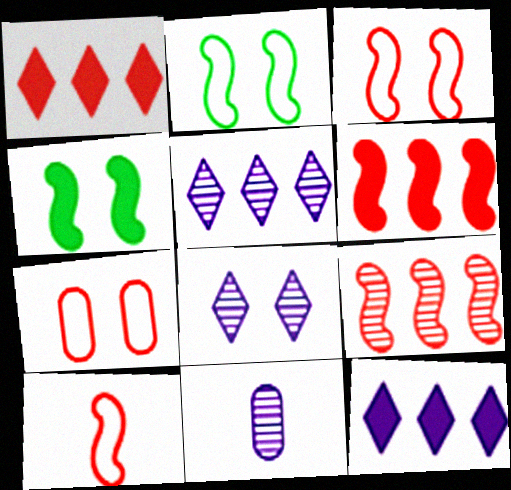[[1, 2, 11], 
[4, 7, 8]]